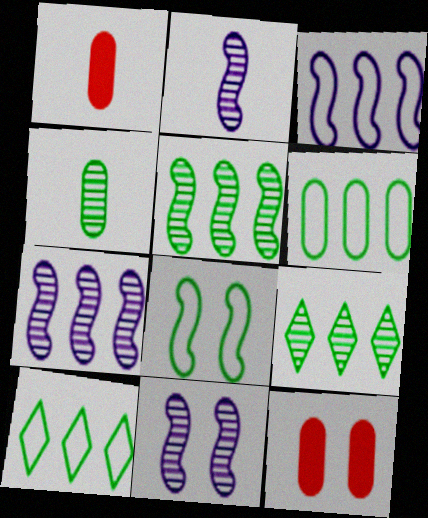[[1, 10, 11], 
[2, 7, 11], 
[2, 10, 12]]